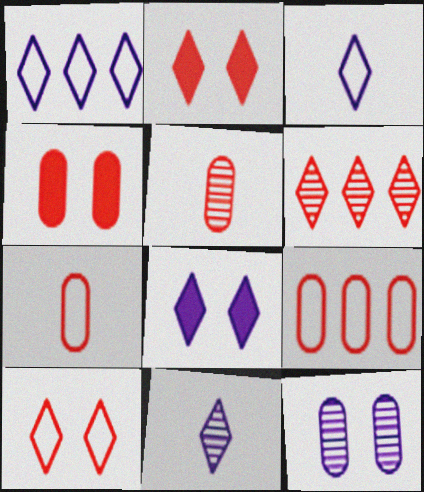[[1, 8, 11], 
[4, 5, 9]]